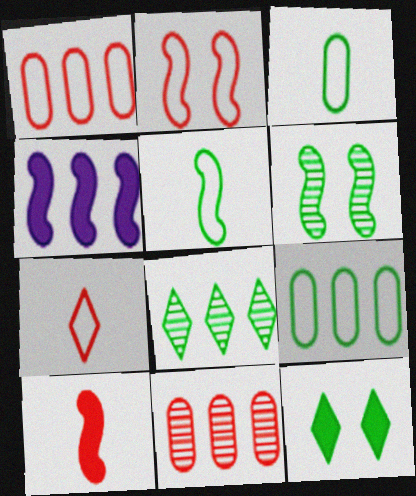[[1, 2, 7], 
[1, 4, 8]]